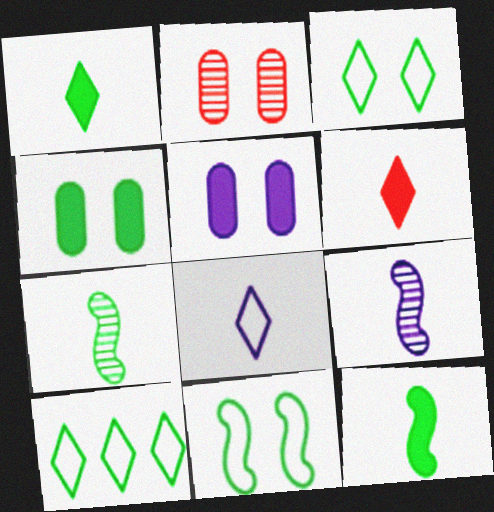[[4, 7, 10]]